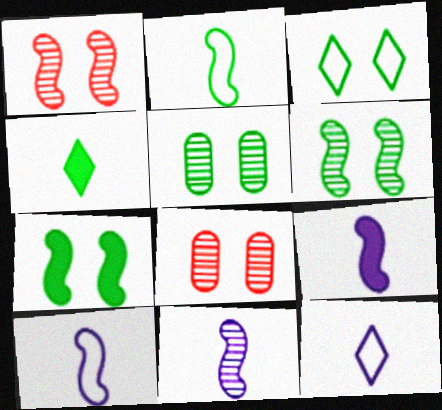[[3, 5, 7], 
[9, 10, 11]]